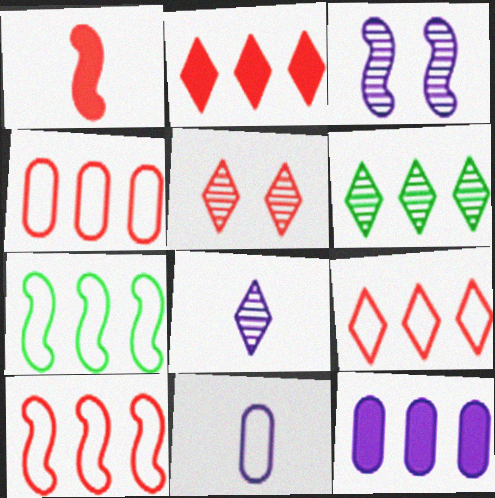[[1, 3, 7], 
[1, 4, 5], 
[4, 9, 10], 
[5, 6, 8], 
[6, 10, 12]]